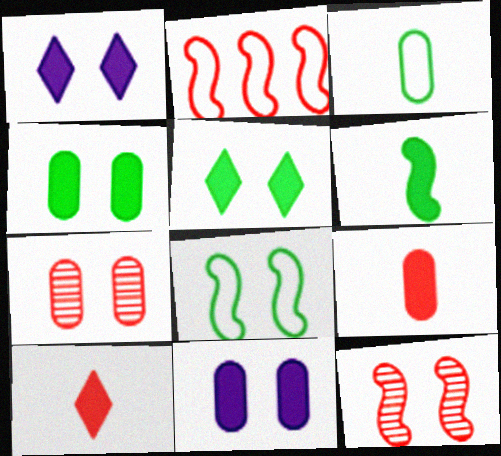[[1, 7, 8], 
[2, 7, 10]]